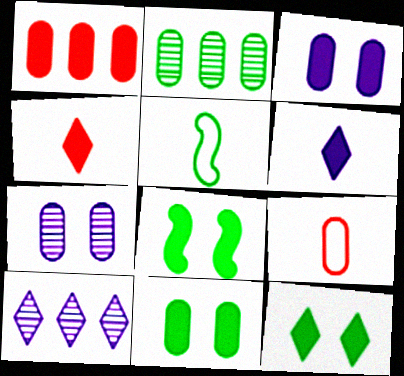[[1, 6, 8], 
[2, 3, 9], 
[2, 5, 12], 
[8, 9, 10], 
[8, 11, 12]]